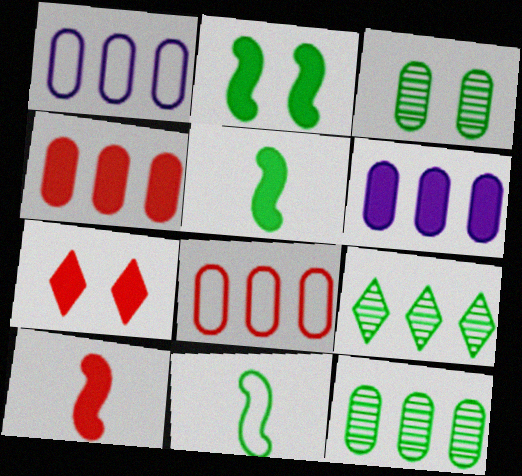[[1, 4, 12], 
[4, 7, 10], 
[5, 6, 7], 
[6, 8, 12]]